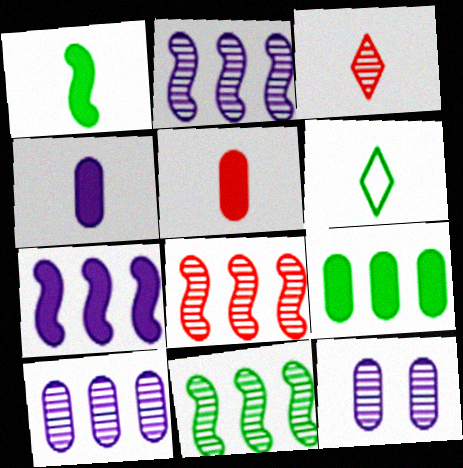[[2, 8, 11], 
[3, 11, 12]]